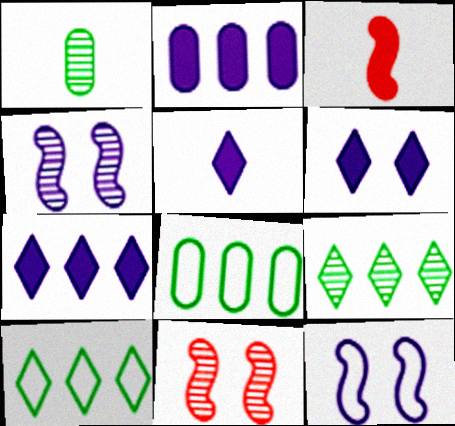[[5, 6, 7], 
[5, 8, 11]]